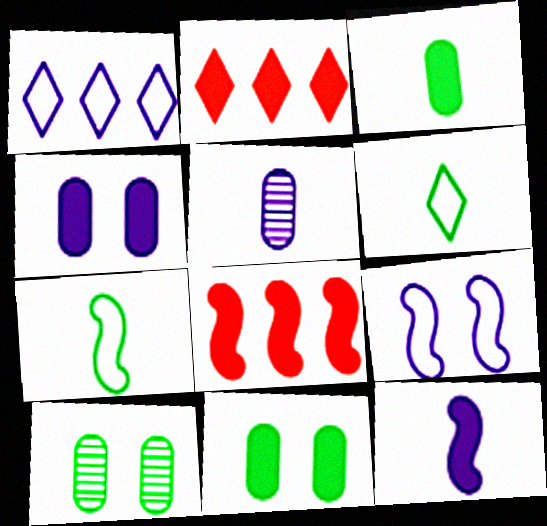[[2, 11, 12]]